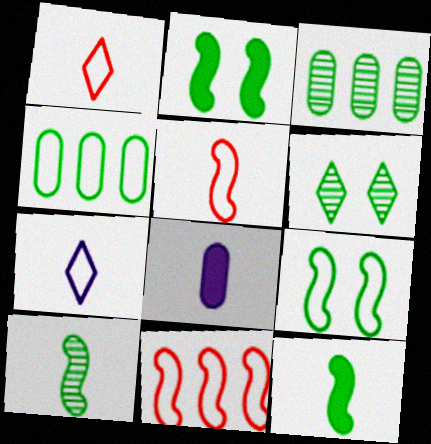[[1, 8, 10], 
[3, 6, 10], 
[4, 6, 12], 
[6, 8, 11]]